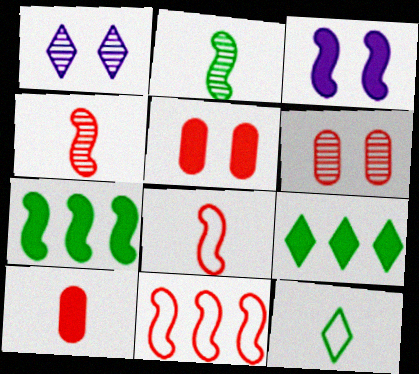[[2, 3, 11], 
[3, 9, 10]]